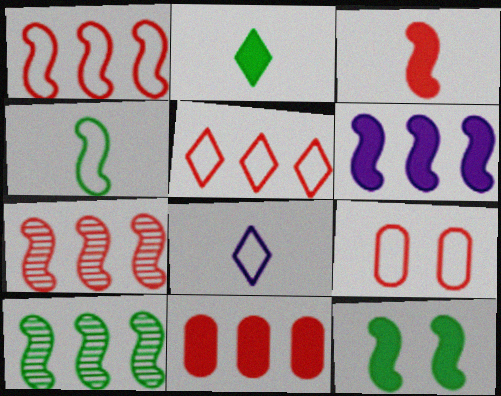[[1, 6, 10], 
[3, 6, 12], 
[4, 10, 12], 
[5, 7, 11]]